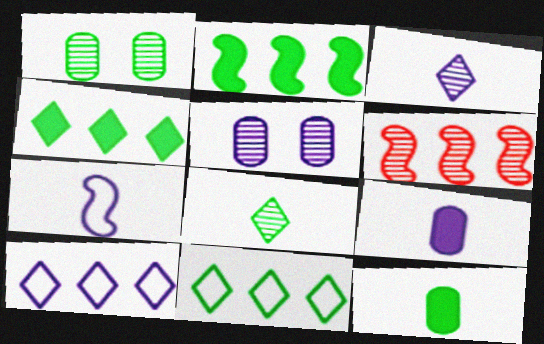[[1, 3, 6], 
[3, 7, 9], 
[5, 6, 8]]